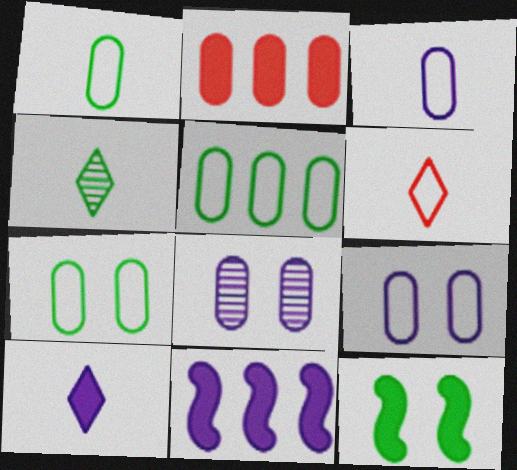[[1, 2, 8], 
[1, 5, 7], 
[2, 10, 12], 
[4, 5, 12], 
[4, 6, 10]]